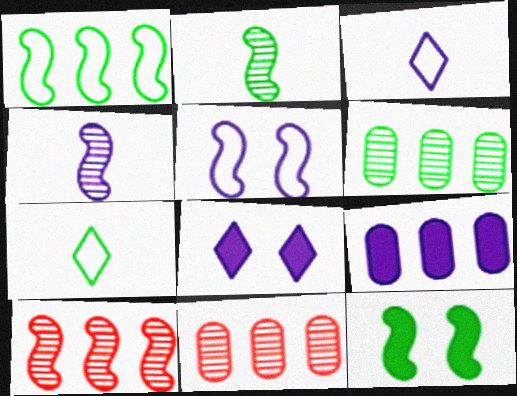[[1, 2, 12], 
[3, 11, 12], 
[6, 7, 12]]